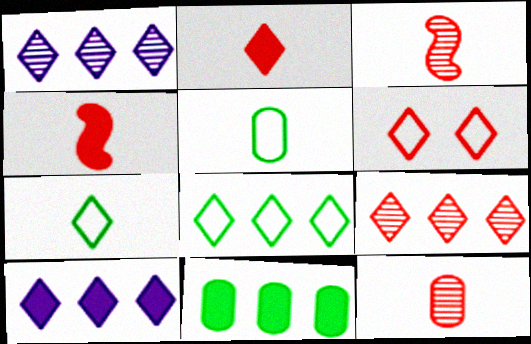[[2, 6, 9], 
[8, 9, 10]]